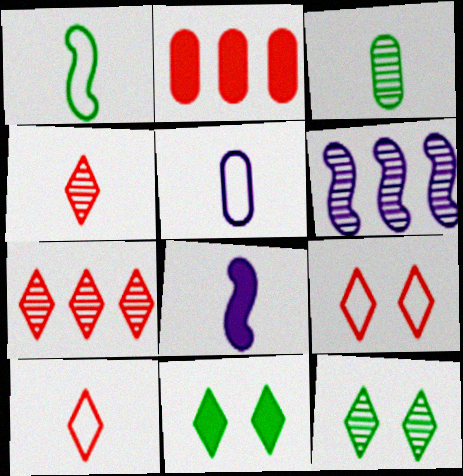[[1, 5, 10], 
[2, 8, 11], 
[3, 8, 10]]